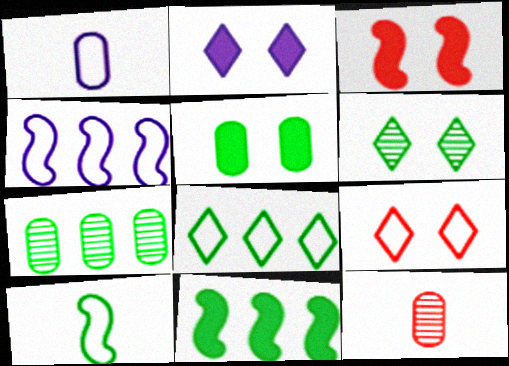[[2, 3, 5], 
[2, 6, 9], 
[7, 8, 11]]